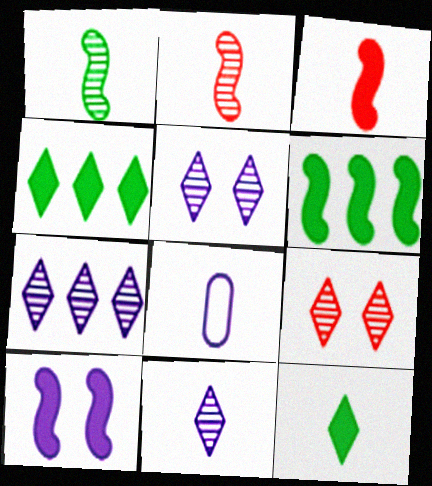[[2, 8, 12], 
[3, 6, 10], 
[5, 7, 11], 
[6, 8, 9], 
[7, 8, 10]]